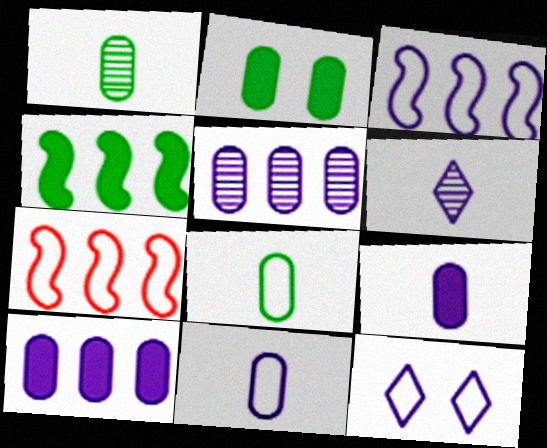[[2, 6, 7], 
[3, 11, 12], 
[7, 8, 12]]